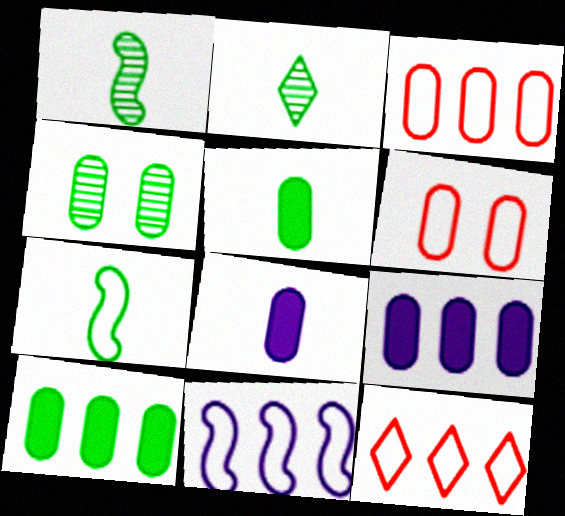[[2, 5, 7], 
[3, 4, 8]]